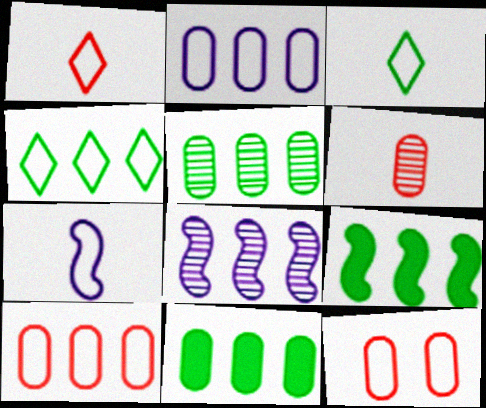[[4, 5, 9], 
[4, 7, 12]]